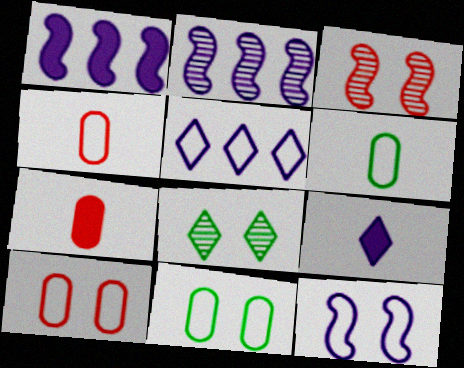[[1, 4, 8]]